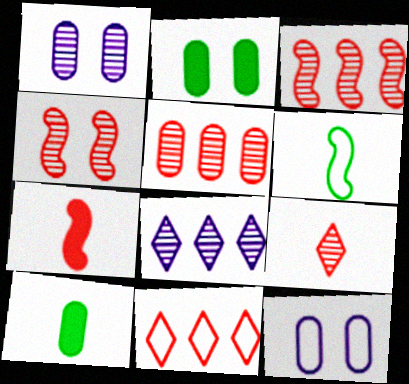[[4, 5, 9], 
[5, 10, 12], 
[6, 11, 12]]